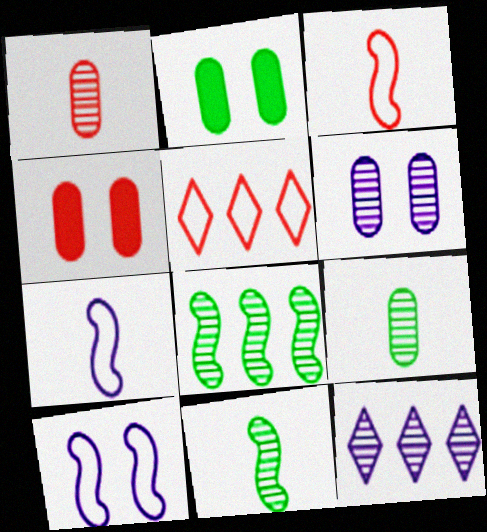[[2, 3, 12]]